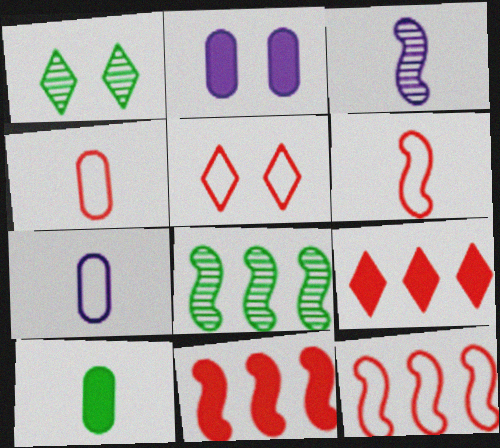[[1, 7, 11], 
[4, 5, 12]]